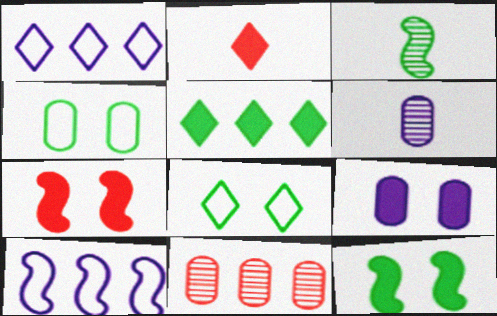[[3, 4, 5], 
[3, 7, 10], 
[5, 10, 11]]